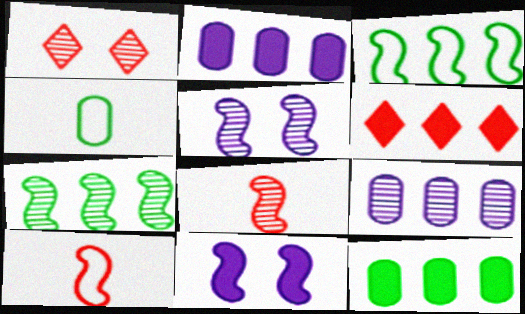[[3, 6, 9], 
[3, 8, 11], 
[4, 5, 6], 
[5, 7, 8], 
[7, 10, 11]]